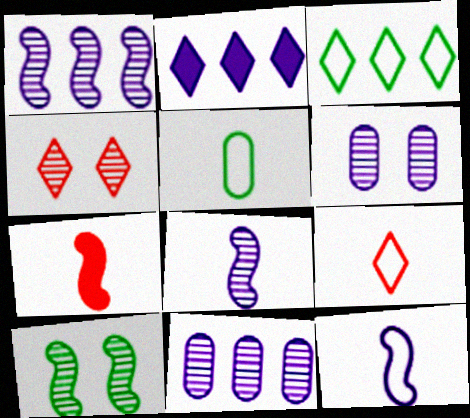[[2, 6, 12], 
[3, 6, 7], 
[4, 6, 10], 
[5, 9, 12]]